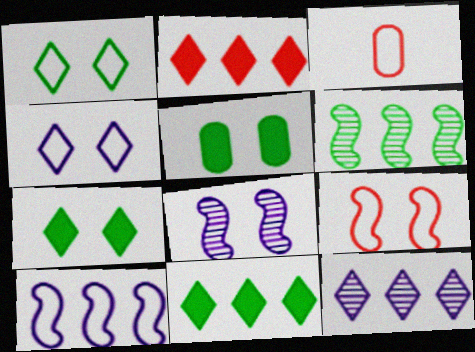[[1, 3, 10], 
[3, 8, 11]]